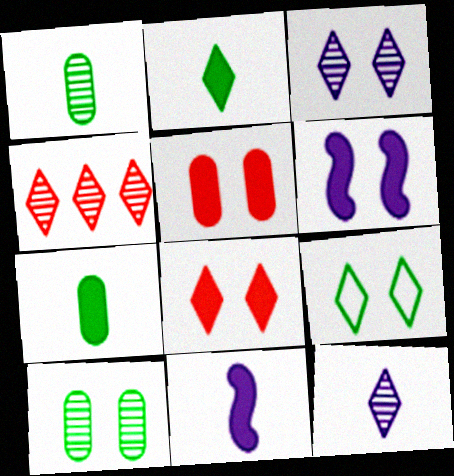[[3, 8, 9]]